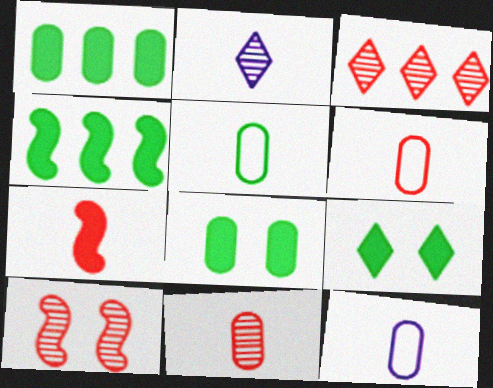[[2, 5, 7], 
[3, 10, 11], 
[5, 6, 12]]